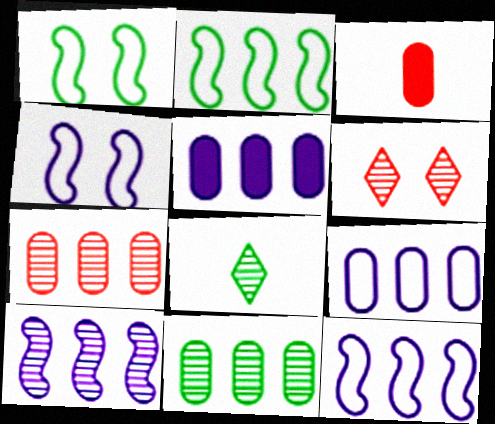[]